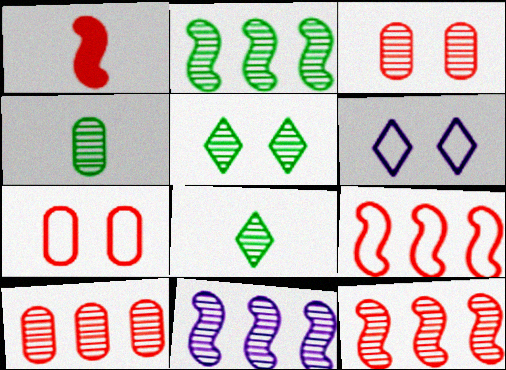[[2, 4, 5], 
[2, 11, 12], 
[3, 8, 11]]